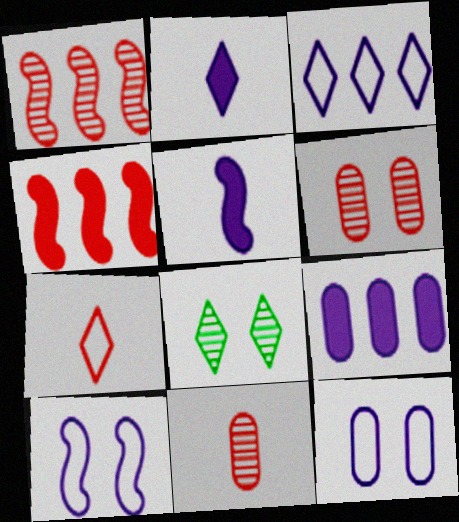[[4, 6, 7]]